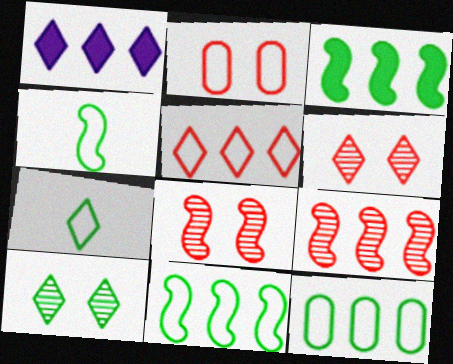[[1, 6, 7], 
[1, 9, 12]]